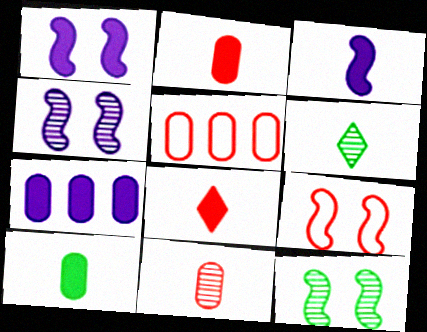[[1, 5, 6], 
[1, 9, 12], 
[3, 8, 10], 
[6, 7, 9]]